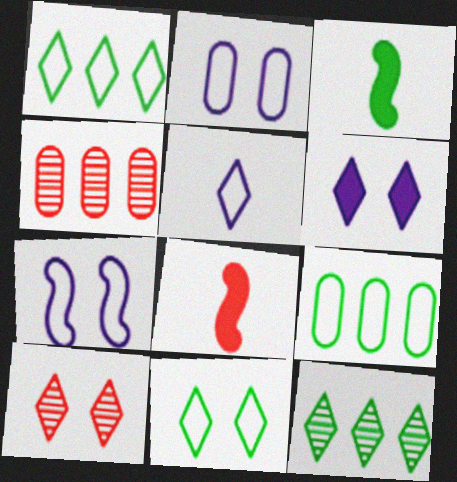[[2, 8, 12], 
[6, 10, 11]]